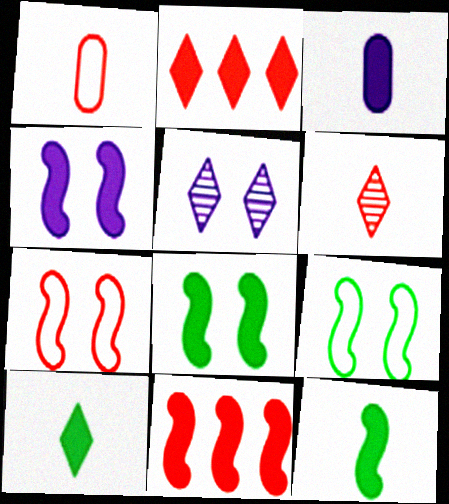[[2, 3, 8], 
[4, 11, 12]]